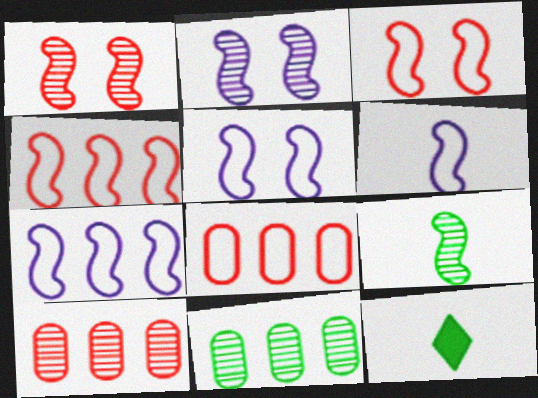[[2, 8, 12], 
[5, 6, 7], 
[5, 10, 12]]